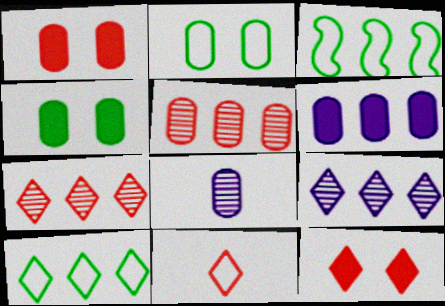[[3, 6, 7], 
[3, 8, 12], 
[7, 11, 12]]